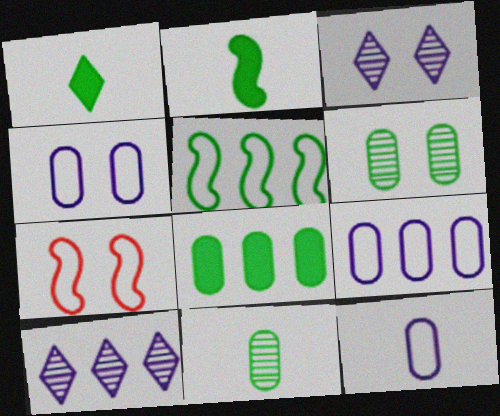[[1, 5, 6], 
[4, 9, 12]]